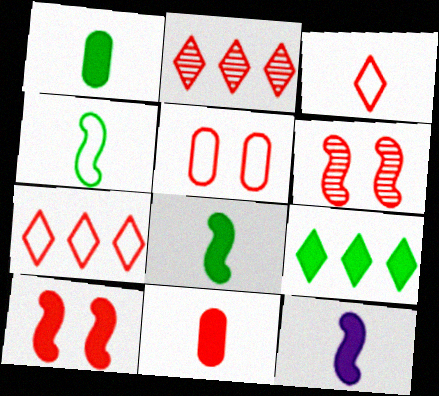[[6, 7, 11]]